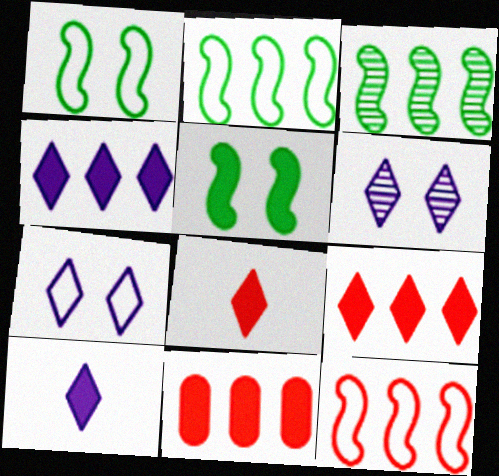[[5, 10, 11]]